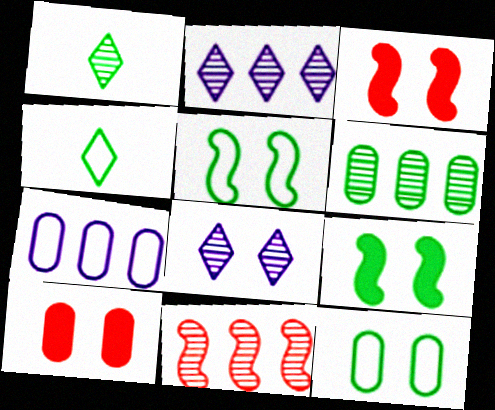[[1, 3, 7], 
[2, 6, 11], 
[3, 8, 12], 
[4, 6, 9], 
[5, 8, 10]]